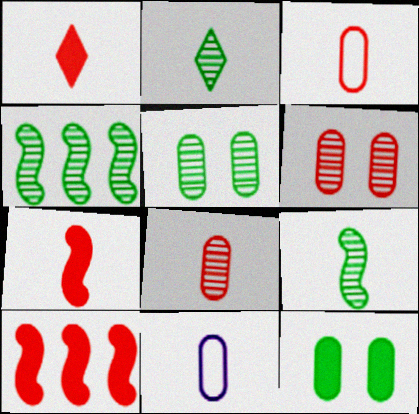[[1, 9, 11], 
[2, 4, 5], 
[2, 7, 11]]